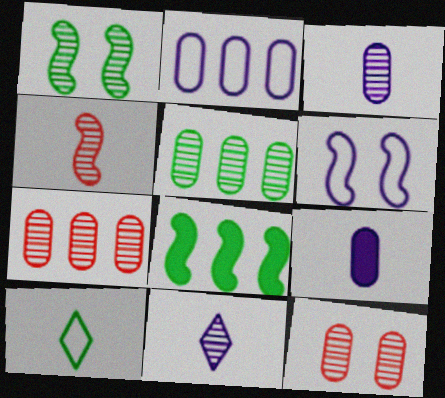[[1, 7, 11], 
[3, 5, 12], 
[4, 6, 8], 
[4, 9, 10]]